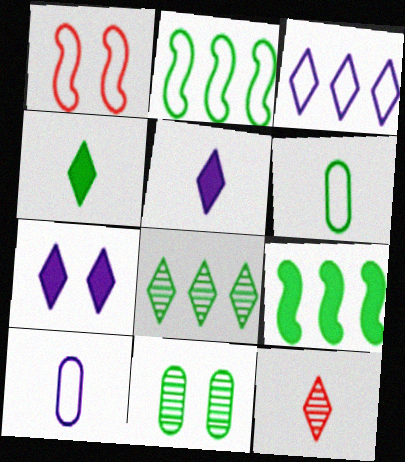[[1, 3, 6], 
[1, 7, 11], 
[2, 4, 11]]